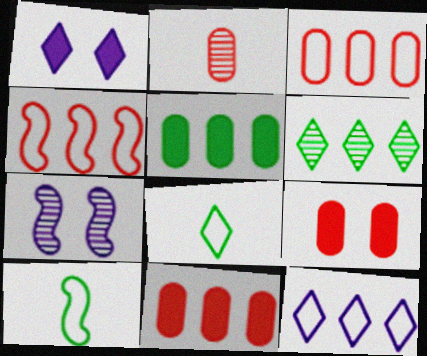[[2, 3, 9], 
[2, 6, 7], 
[7, 8, 11]]